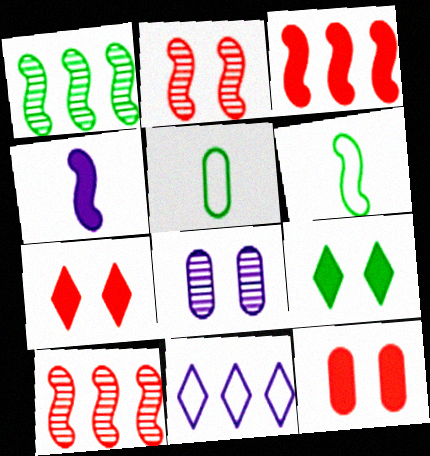[[1, 5, 9], 
[4, 8, 11]]